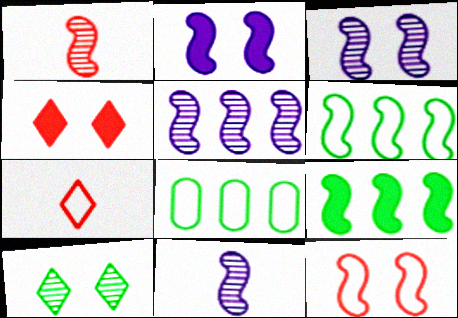[[1, 2, 6], 
[3, 5, 11], 
[4, 8, 11], 
[9, 11, 12]]